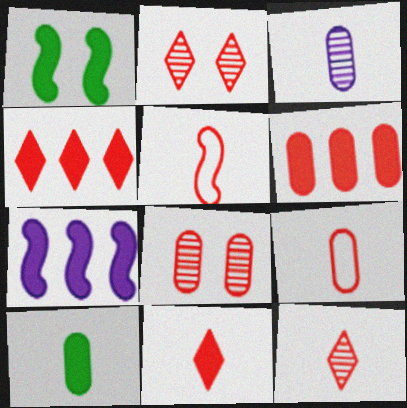[[2, 5, 6], 
[3, 9, 10], 
[4, 5, 8], 
[6, 8, 9]]